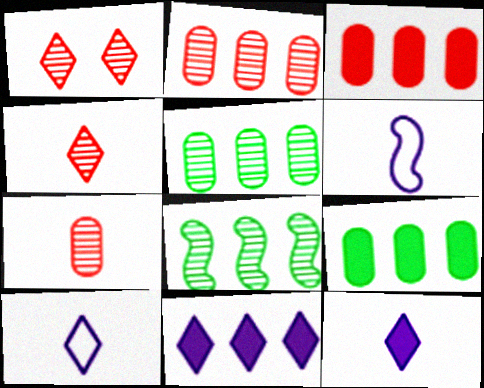[[1, 6, 9]]